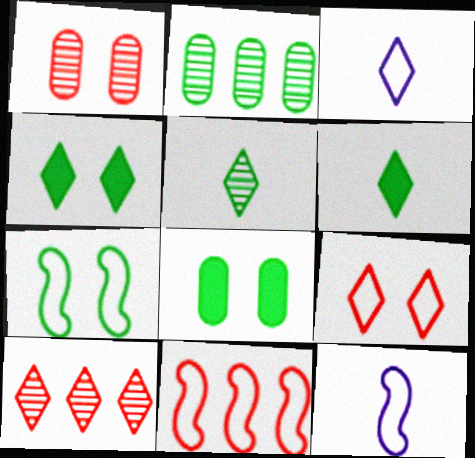[[2, 6, 7], 
[3, 4, 10], 
[7, 11, 12], 
[8, 10, 12]]